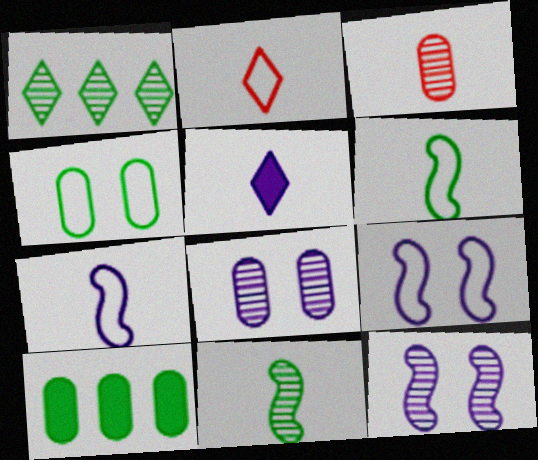[[1, 3, 12], 
[2, 10, 12], 
[3, 5, 6]]